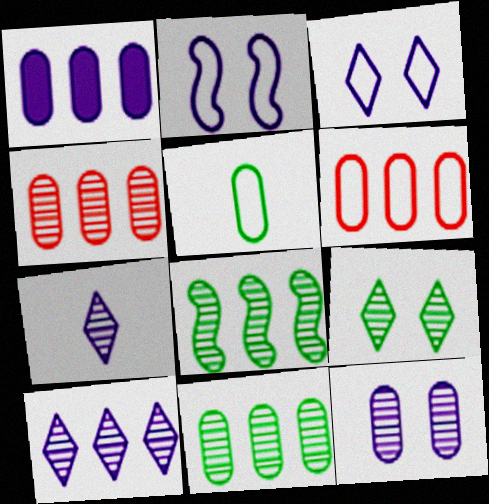[[1, 2, 7], 
[1, 6, 11], 
[4, 8, 10]]